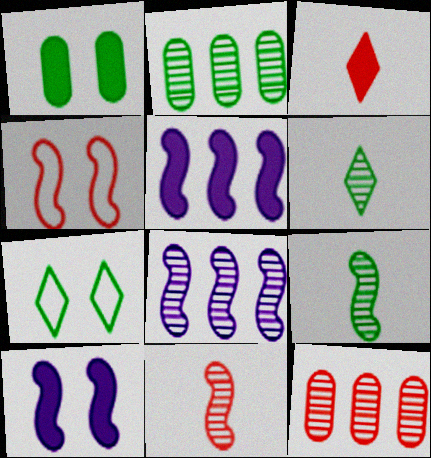[[1, 3, 5], 
[3, 4, 12], 
[4, 5, 9]]